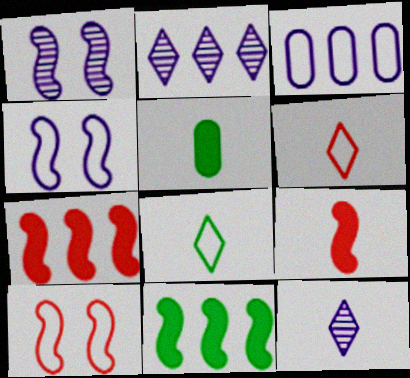[[2, 5, 10], 
[3, 8, 10]]